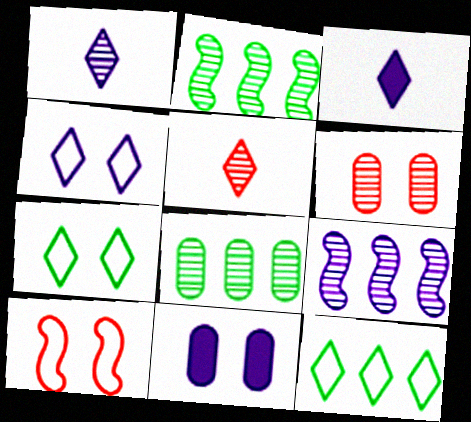[[1, 2, 6], 
[3, 8, 10]]